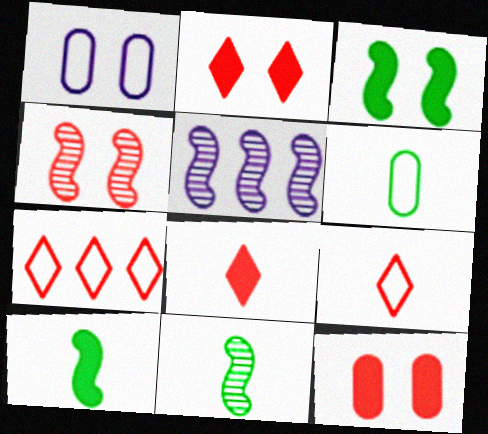[[2, 5, 6], 
[4, 5, 11]]